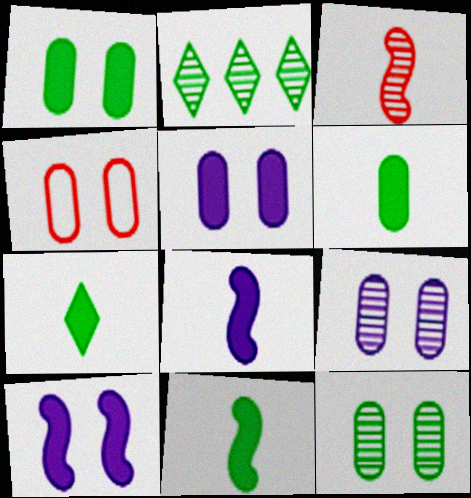[[1, 4, 9], 
[2, 3, 9], 
[2, 4, 8], 
[4, 5, 12], 
[6, 7, 11]]